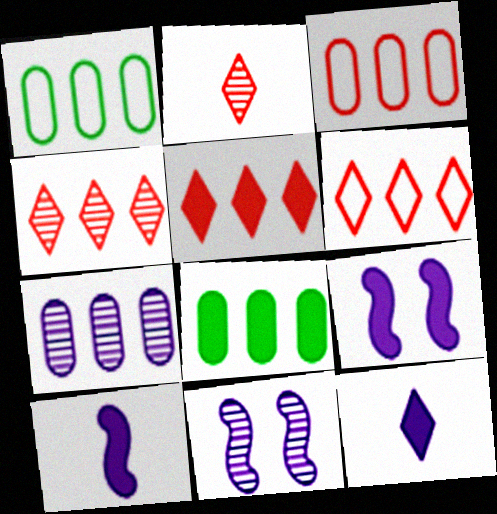[[1, 2, 9], 
[3, 7, 8], 
[4, 5, 6]]